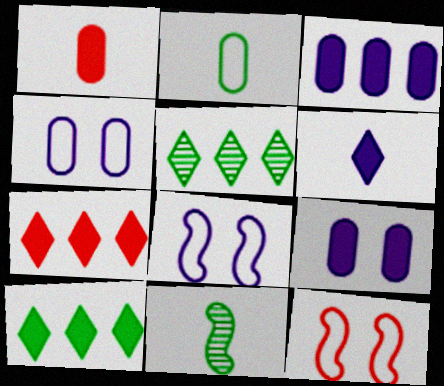[[1, 5, 8], 
[4, 7, 11]]